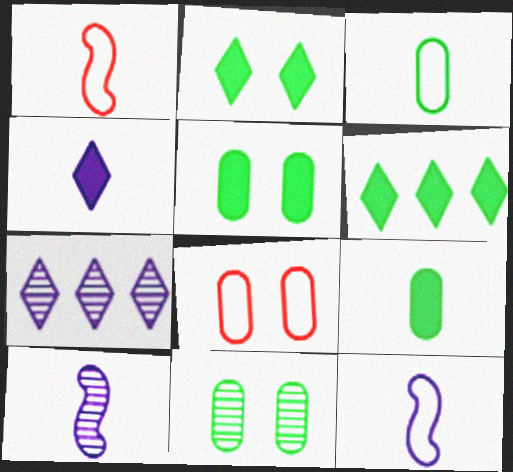[[1, 5, 7], 
[6, 8, 10]]